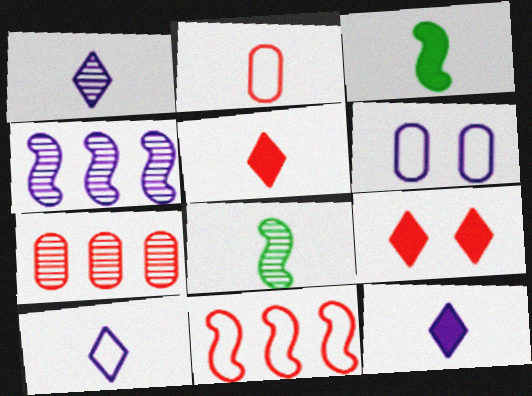[[1, 2, 3], 
[1, 10, 12], 
[2, 8, 12], 
[4, 6, 12]]